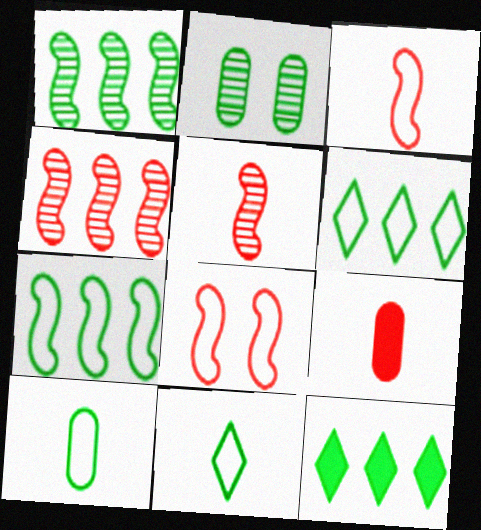[]